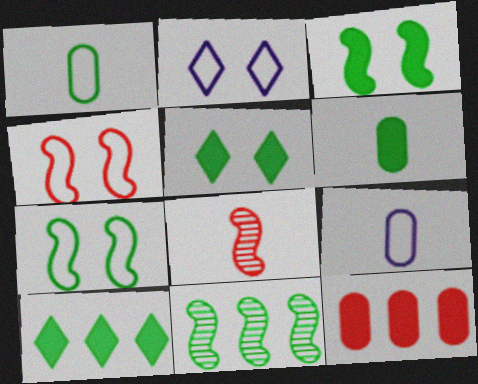[[1, 5, 11], 
[3, 6, 10]]